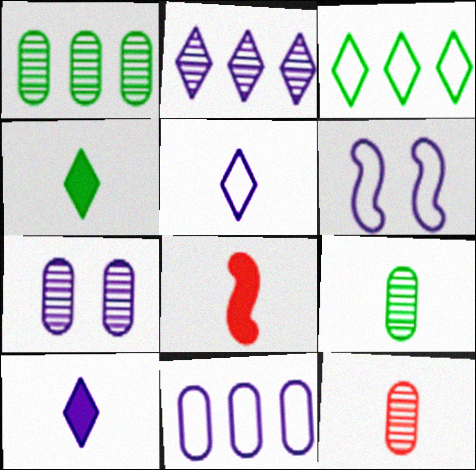[[1, 7, 12], 
[3, 7, 8], 
[5, 6, 11], 
[5, 8, 9]]